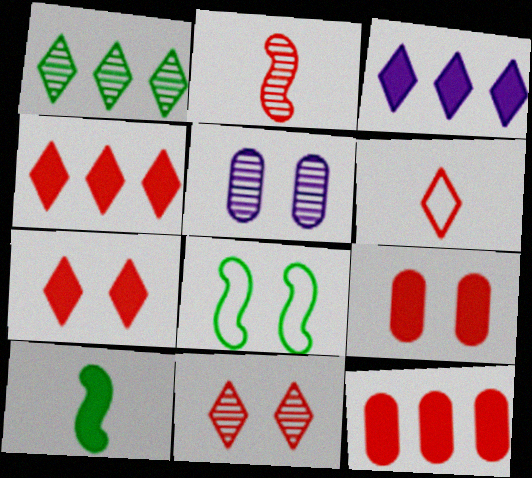[[1, 2, 5], 
[3, 9, 10], 
[4, 6, 11], 
[5, 7, 8]]